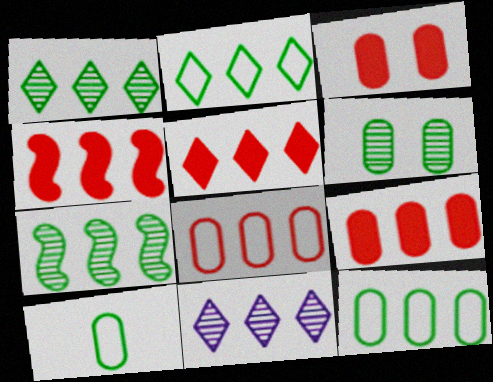[[2, 5, 11], 
[4, 5, 9], 
[4, 11, 12]]